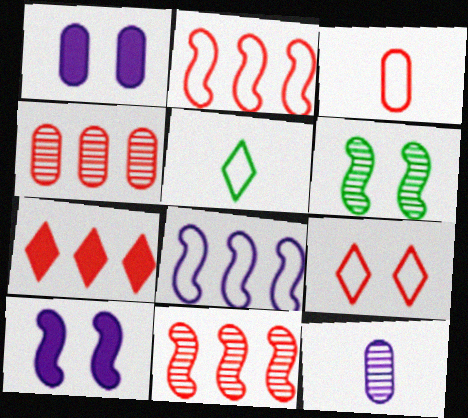[[1, 5, 11], 
[1, 6, 9], 
[2, 3, 9], 
[2, 4, 7], 
[4, 5, 10]]